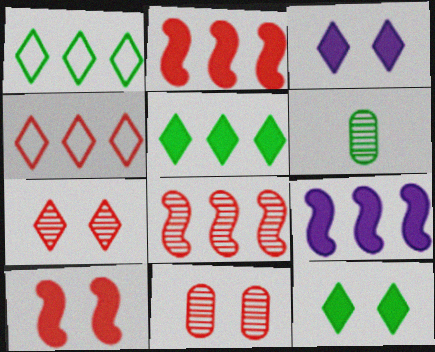[]